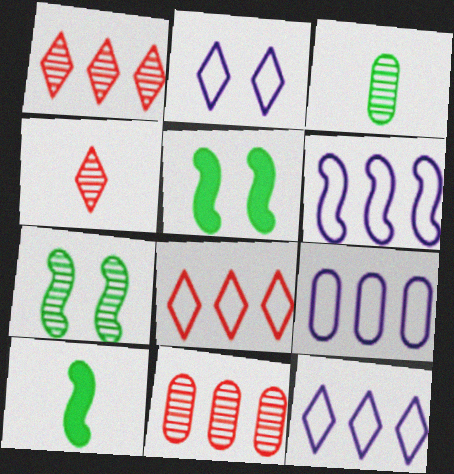[[2, 10, 11], 
[4, 5, 9], 
[6, 9, 12]]